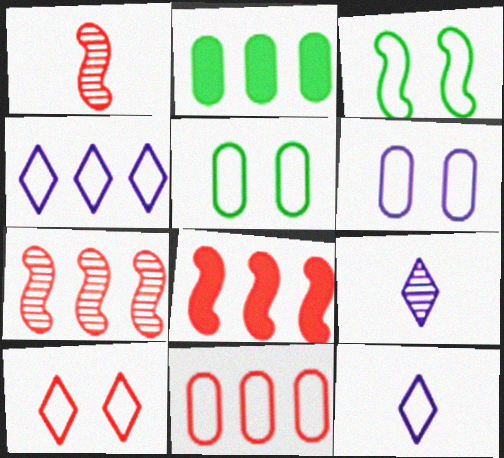[[2, 4, 7], 
[3, 6, 10], 
[3, 11, 12], 
[5, 8, 9]]